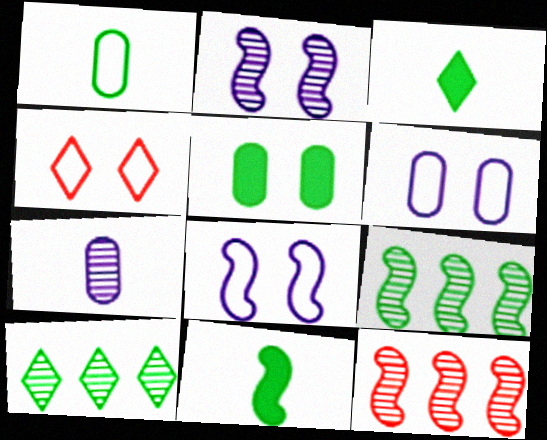[[2, 4, 5], 
[3, 6, 12], 
[8, 11, 12]]